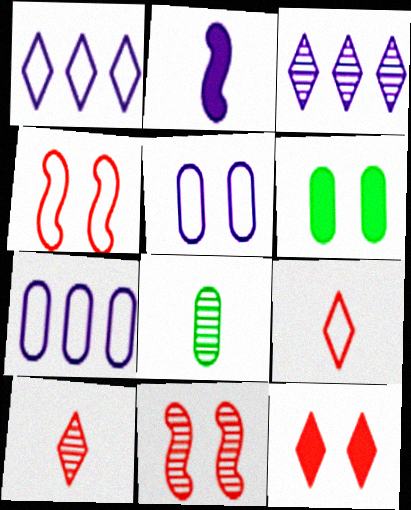[[2, 3, 5], 
[2, 8, 9], 
[3, 8, 11]]